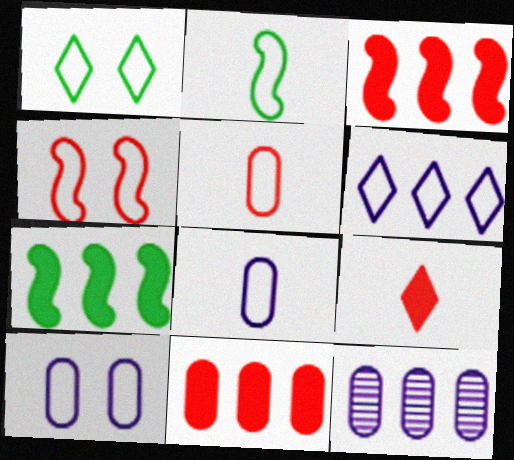[[1, 4, 10]]